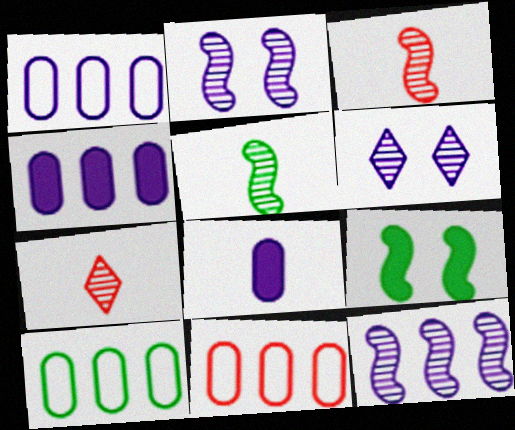[[1, 7, 9], 
[1, 10, 11]]